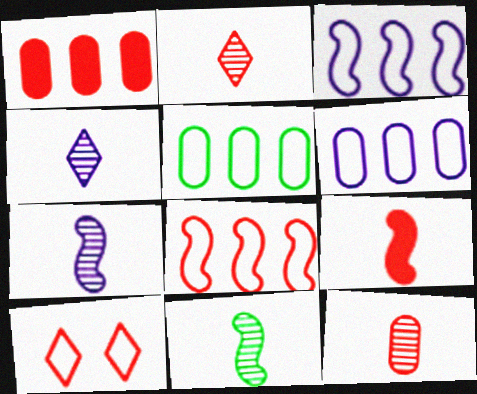[[4, 11, 12]]